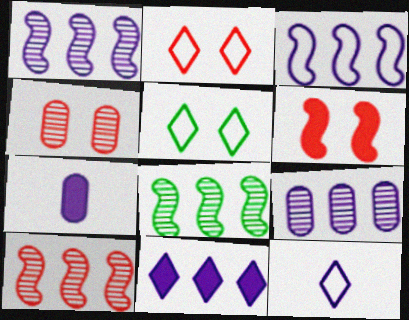[[1, 8, 10], 
[2, 4, 6], 
[2, 7, 8], 
[3, 9, 11], 
[5, 7, 10]]